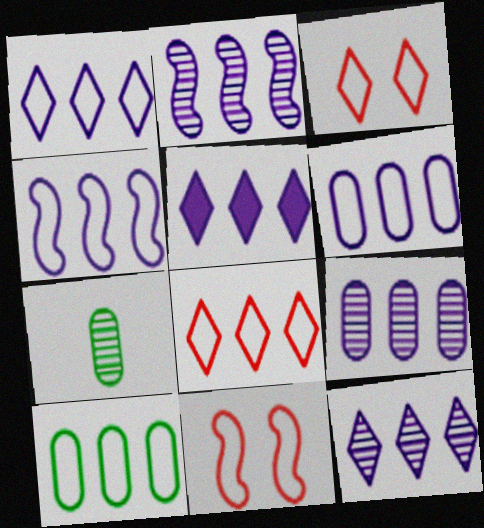[[1, 4, 6], 
[1, 5, 12], 
[2, 5, 6], 
[2, 9, 12], 
[4, 5, 9], 
[4, 8, 10], 
[5, 7, 11]]